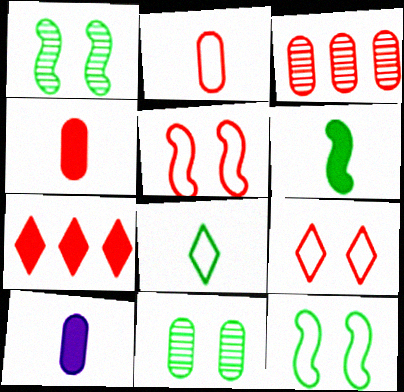[]